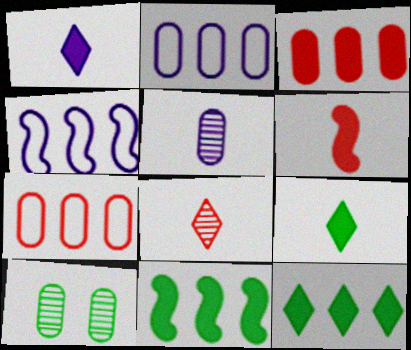[]